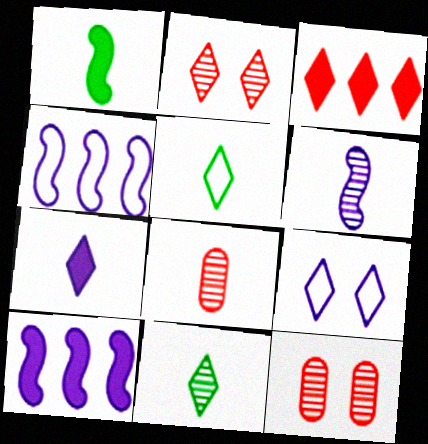[[3, 9, 11], 
[5, 10, 12], 
[6, 8, 11]]